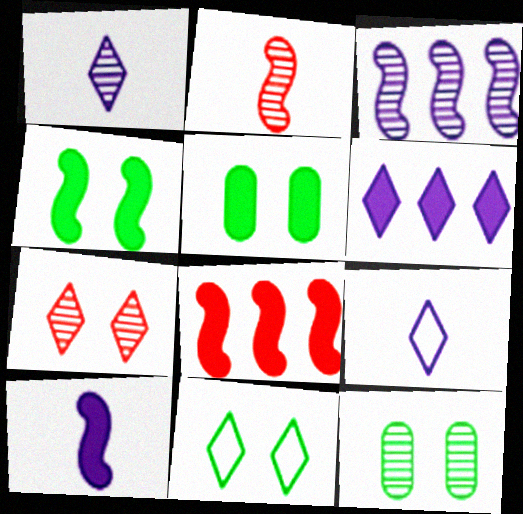[[4, 8, 10], 
[4, 11, 12], 
[8, 9, 12]]